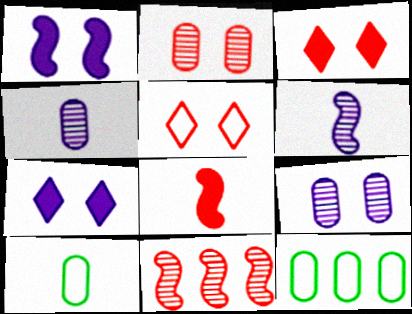[[3, 6, 12], 
[7, 10, 11]]